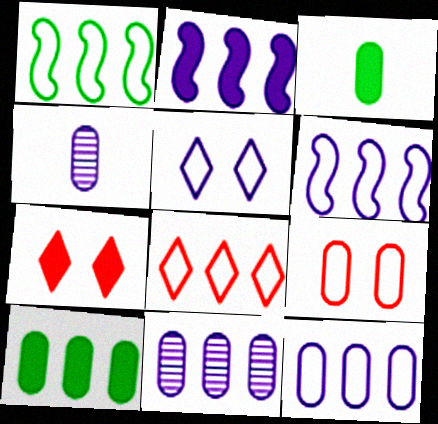[[1, 4, 7], 
[1, 8, 12], 
[2, 3, 7], 
[2, 4, 5], 
[3, 9, 11], 
[4, 9, 10]]